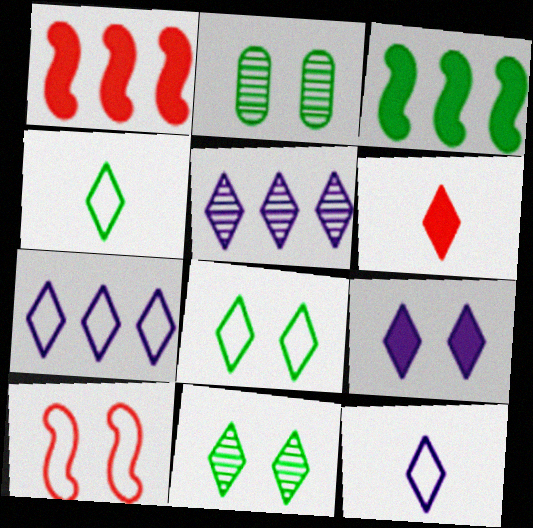[[1, 2, 12], 
[2, 3, 4], 
[2, 9, 10], 
[5, 6, 8], 
[5, 9, 12], 
[6, 7, 11]]